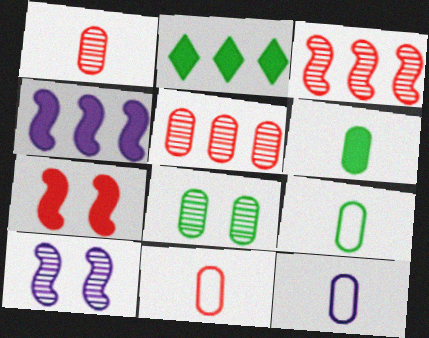[[1, 6, 12], 
[2, 10, 11], 
[9, 11, 12]]